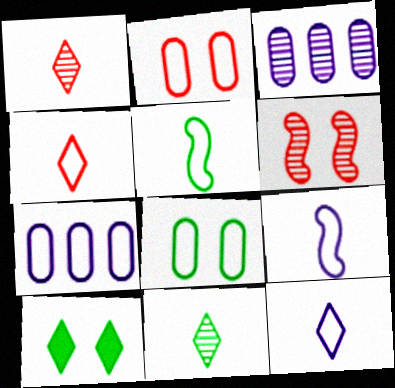[[3, 6, 11]]